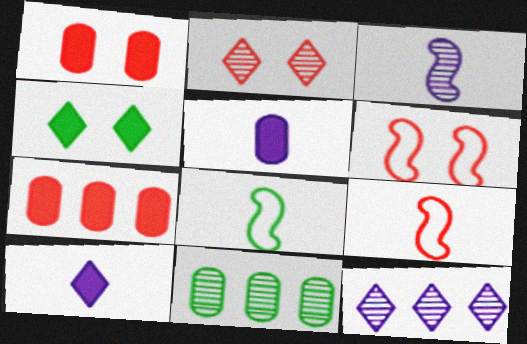[[1, 2, 6], 
[1, 8, 12], 
[2, 3, 11], 
[2, 7, 9], 
[4, 8, 11], 
[6, 10, 11]]